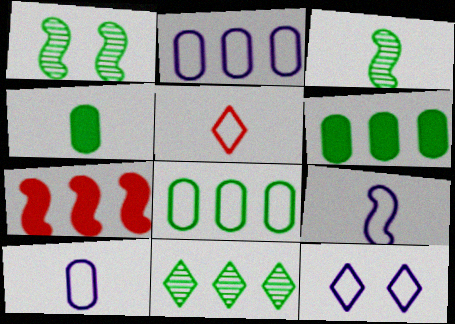[[1, 7, 9], 
[2, 7, 11], 
[2, 9, 12]]